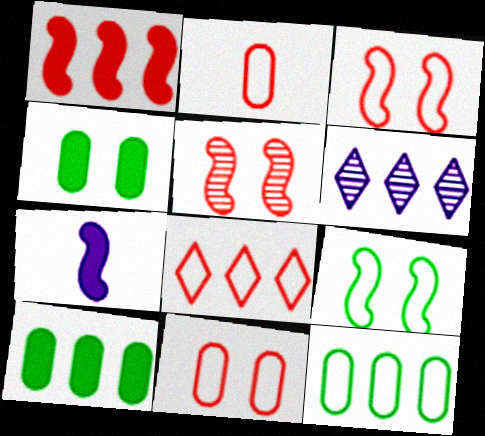[[1, 6, 12], 
[2, 3, 8]]